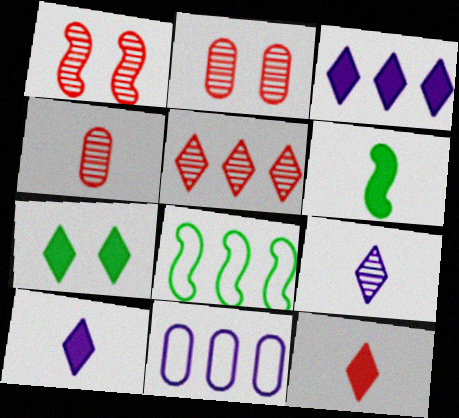[[1, 4, 5], 
[2, 8, 10], 
[3, 7, 12]]